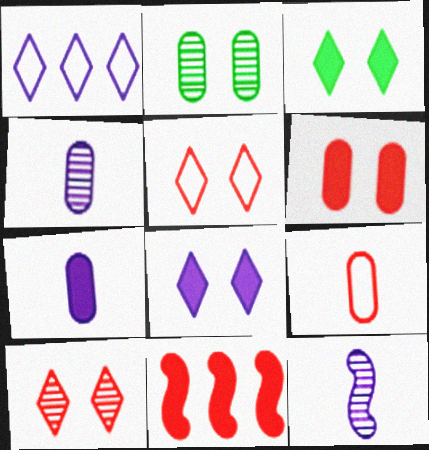[[3, 7, 11], 
[9, 10, 11]]